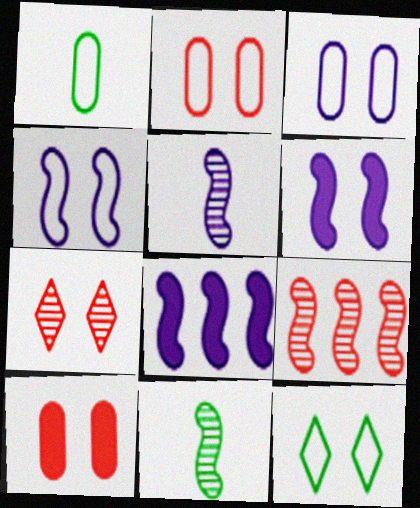[[1, 7, 8], 
[2, 4, 12], 
[4, 5, 8]]